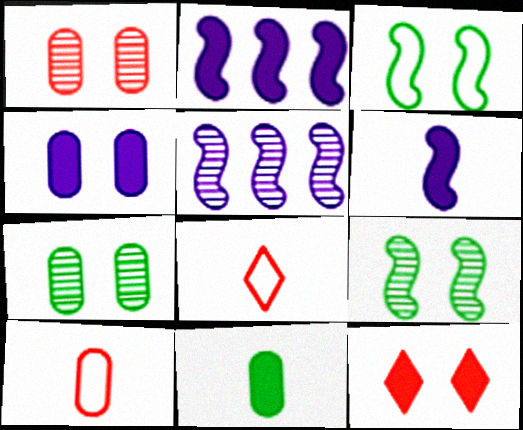[[2, 7, 8], 
[2, 11, 12]]